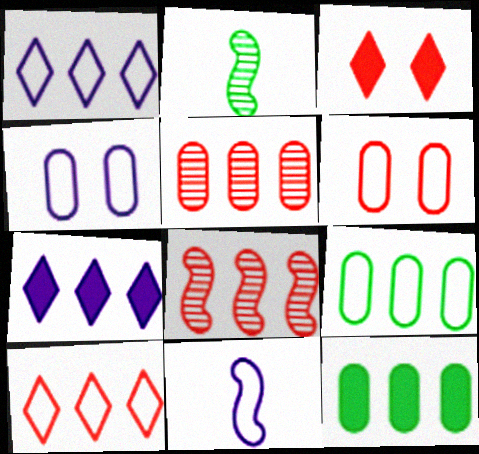[[1, 4, 11], 
[1, 8, 12], 
[2, 6, 7], 
[7, 8, 9]]